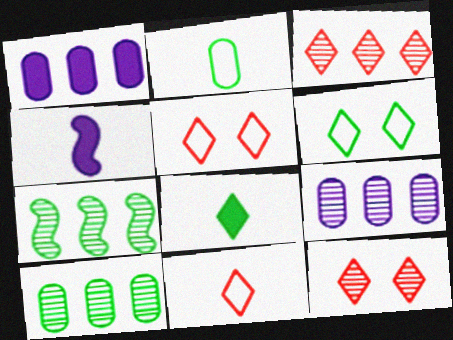[[3, 7, 9], 
[4, 5, 10]]